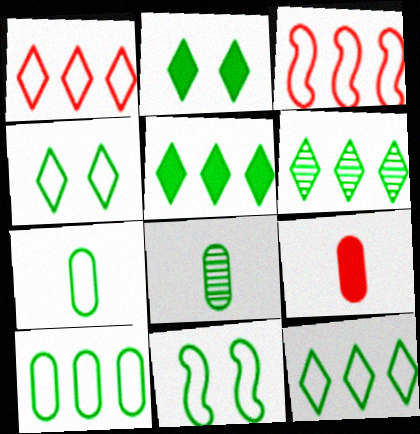[[5, 6, 12], 
[5, 8, 11], 
[7, 11, 12]]